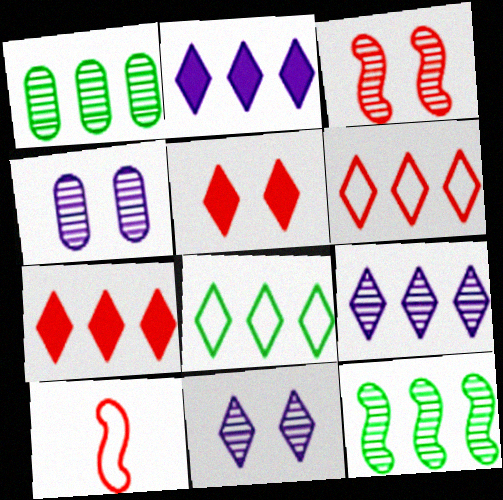[[7, 8, 9]]